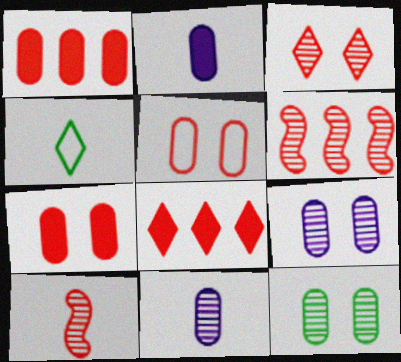[[2, 4, 10], 
[5, 8, 10]]